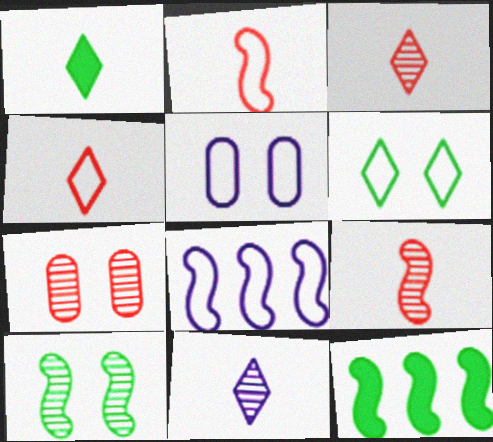[[1, 4, 11], 
[1, 7, 8], 
[3, 5, 12]]